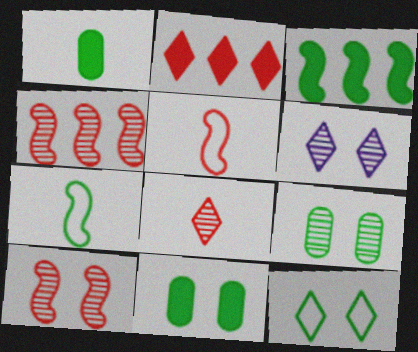[[6, 9, 10]]